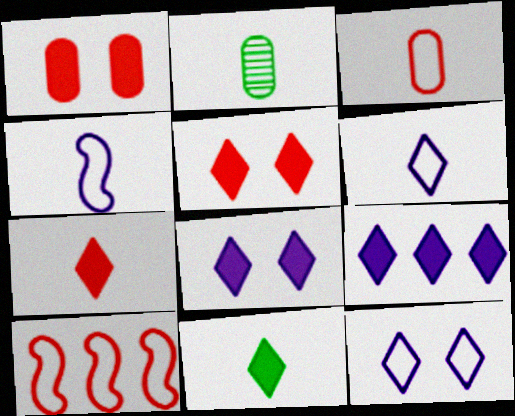[[2, 4, 7], 
[2, 8, 10], 
[5, 9, 11]]